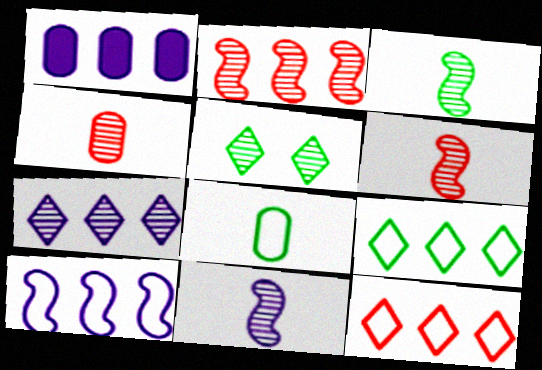[[1, 2, 9], 
[1, 7, 10], 
[3, 6, 11]]